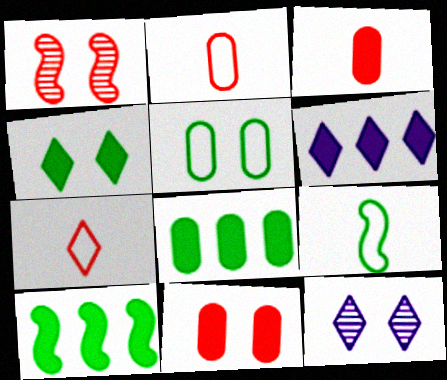[[2, 10, 12]]